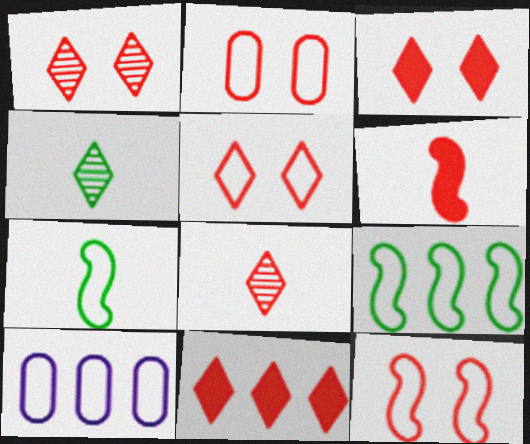[[1, 3, 5], 
[2, 5, 12], 
[5, 7, 10], 
[5, 8, 11]]